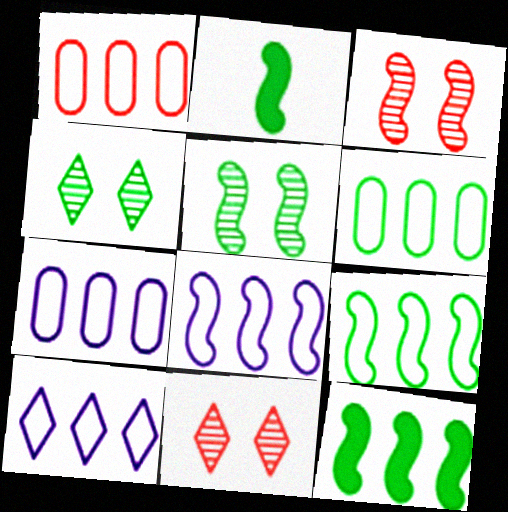[[1, 6, 7], 
[1, 9, 10], 
[2, 3, 8], 
[2, 4, 6], 
[2, 5, 9], 
[2, 7, 11], 
[7, 8, 10]]